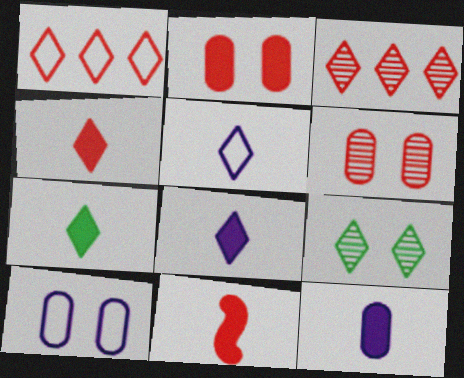[[1, 6, 11], 
[1, 8, 9], 
[4, 7, 8], 
[7, 11, 12]]